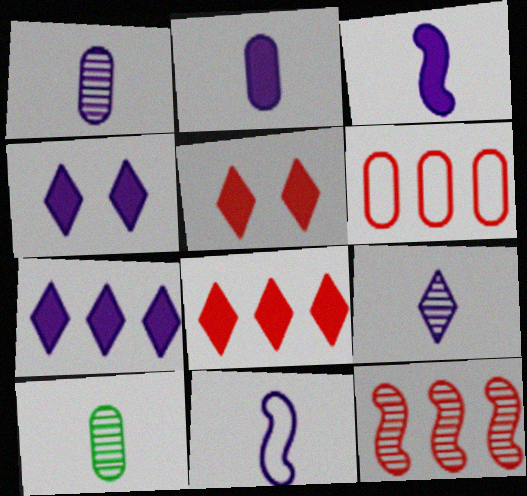[[2, 9, 11], 
[6, 8, 12]]